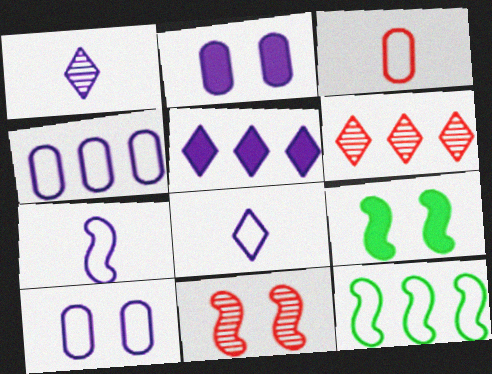[]